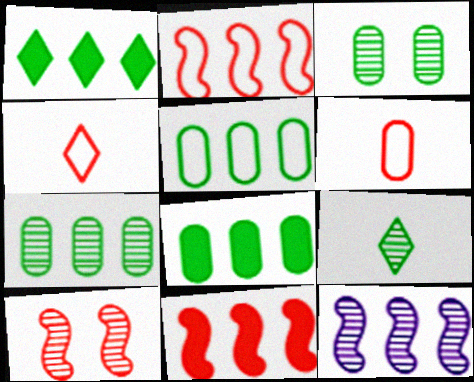[[5, 7, 8]]